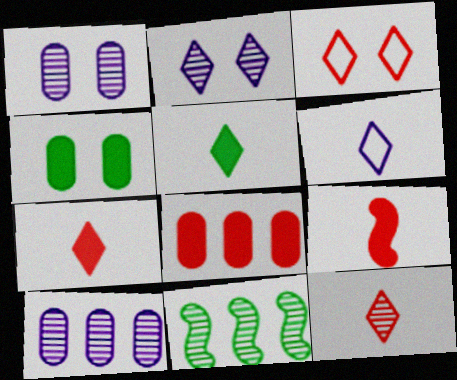[[1, 11, 12], 
[5, 6, 12]]